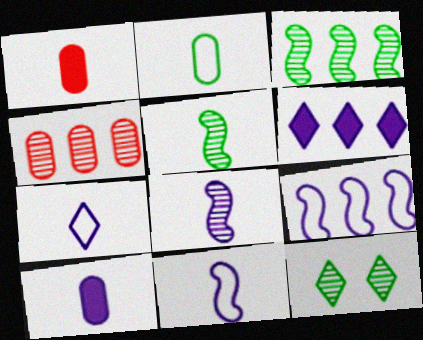[[1, 5, 7], 
[1, 9, 12], 
[4, 8, 12], 
[7, 8, 10]]